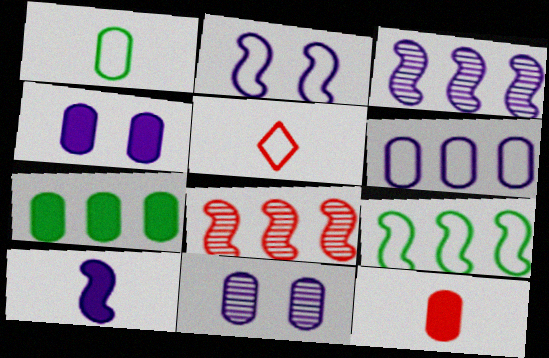[[2, 3, 10], 
[4, 7, 12]]